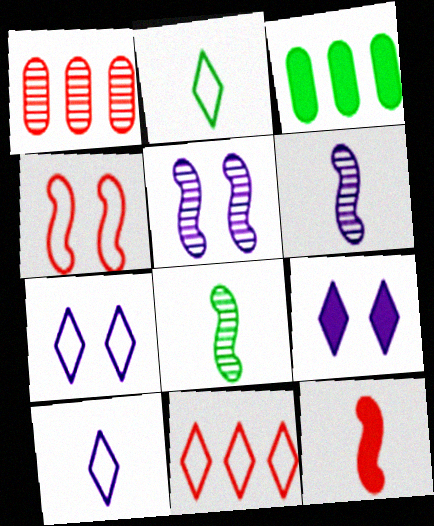[[2, 7, 11], 
[3, 9, 12]]